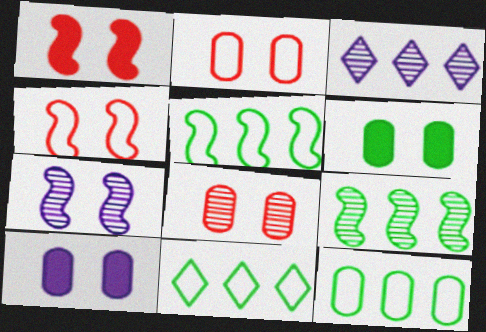[[5, 11, 12]]